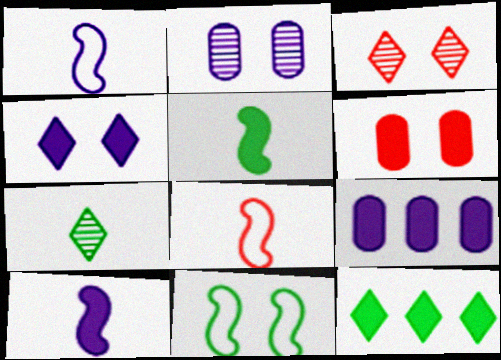[[2, 8, 12], 
[4, 9, 10], 
[6, 10, 12]]